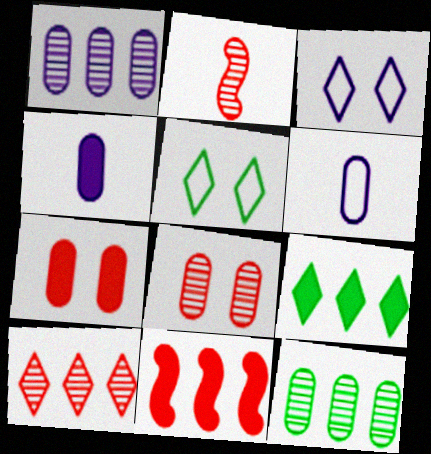[[2, 8, 10], 
[6, 7, 12]]